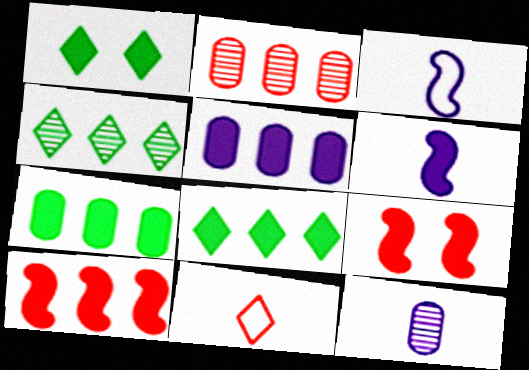[[1, 2, 3], 
[2, 9, 11], 
[5, 8, 10]]